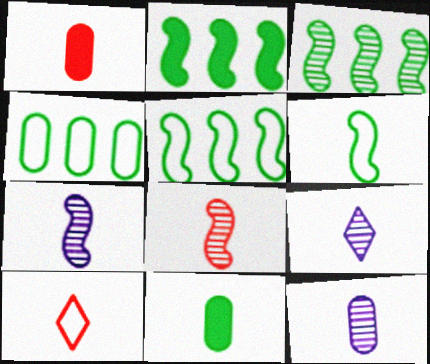[[1, 6, 9], 
[1, 8, 10], 
[2, 3, 5], 
[7, 9, 12], 
[7, 10, 11]]